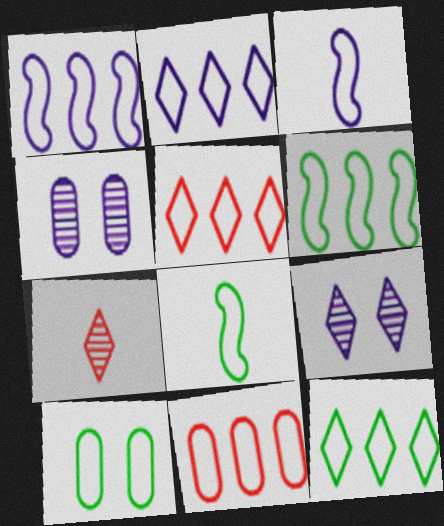[[1, 11, 12], 
[2, 5, 12], 
[2, 6, 11], 
[3, 5, 10], 
[8, 10, 12]]